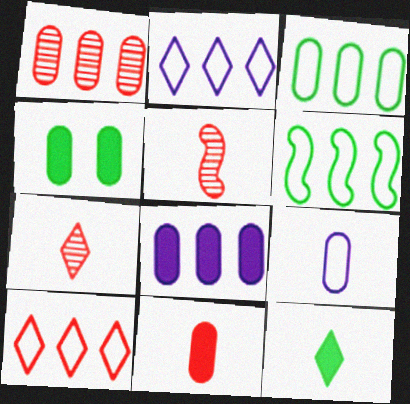[[1, 3, 8], 
[1, 4, 9], 
[2, 4, 5], 
[4, 8, 11], 
[5, 9, 12]]